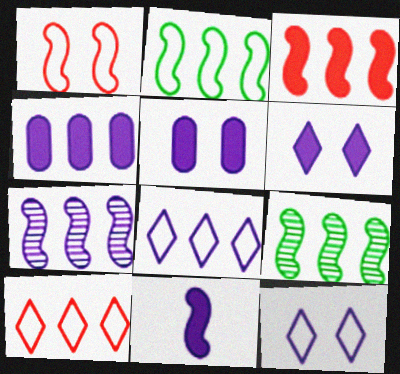[[1, 9, 11], 
[2, 3, 7], 
[4, 6, 11], 
[4, 7, 8], 
[4, 9, 10]]